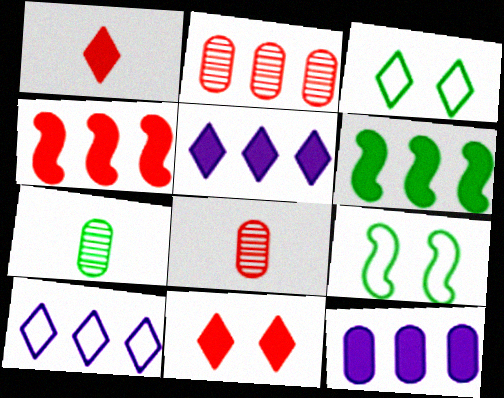[[2, 6, 10], 
[3, 6, 7], 
[5, 8, 9]]